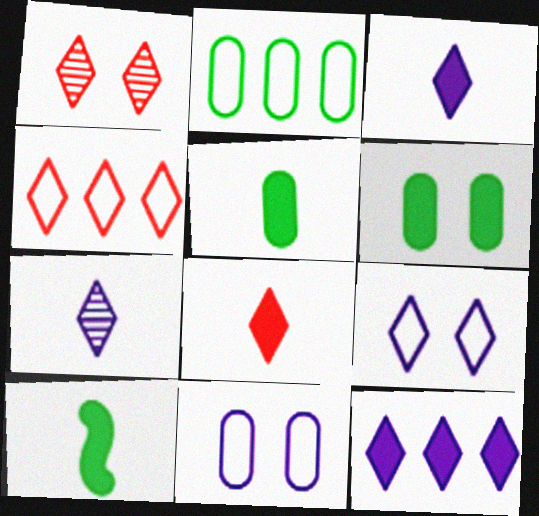[[1, 4, 8], 
[7, 9, 12]]